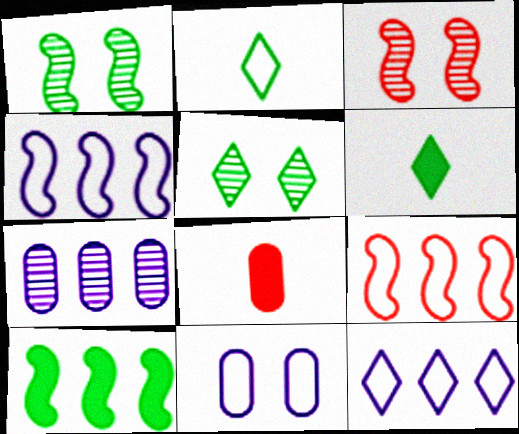[[1, 8, 12], 
[2, 9, 11], 
[4, 5, 8]]